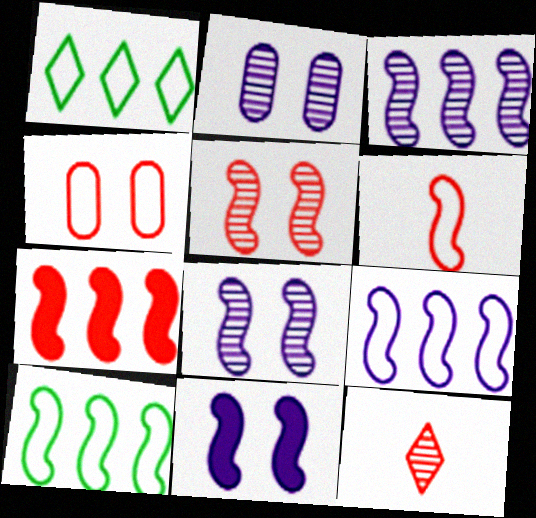[[3, 7, 10], 
[4, 7, 12], 
[5, 6, 7]]